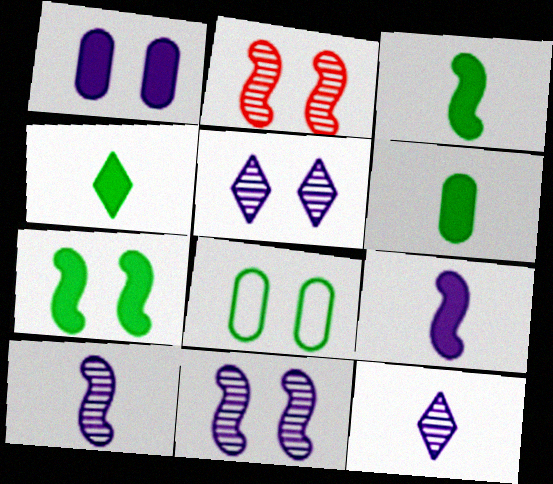[[3, 4, 6]]